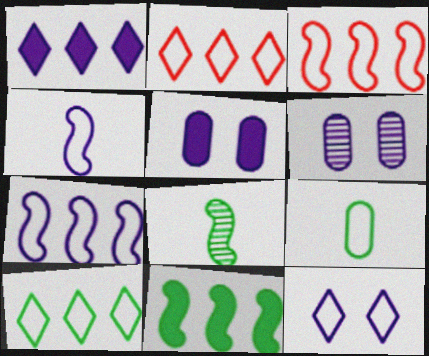[[1, 4, 6], 
[2, 5, 8], 
[3, 9, 12]]